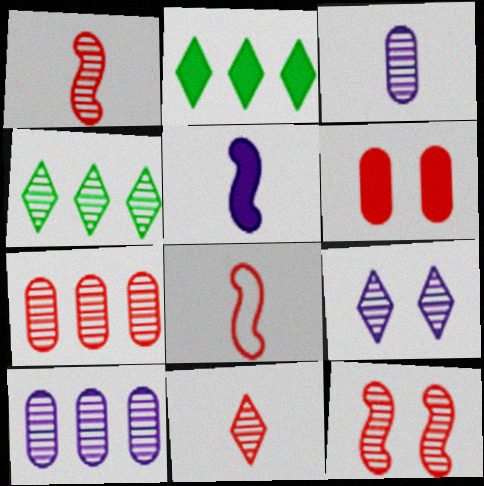[[2, 5, 6], 
[3, 4, 12], 
[4, 9, 11], 
[7, 11, 12]]